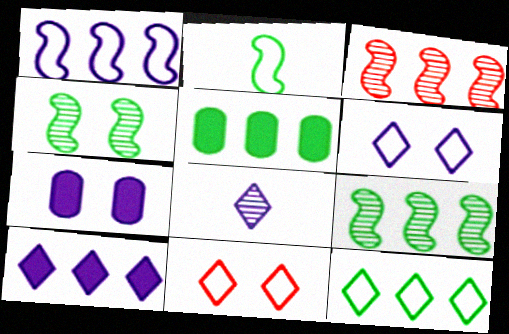[[1, 7, 8], 
[4, 7, 11], 
[5, 9, 12], 
[6, 8, 10]]